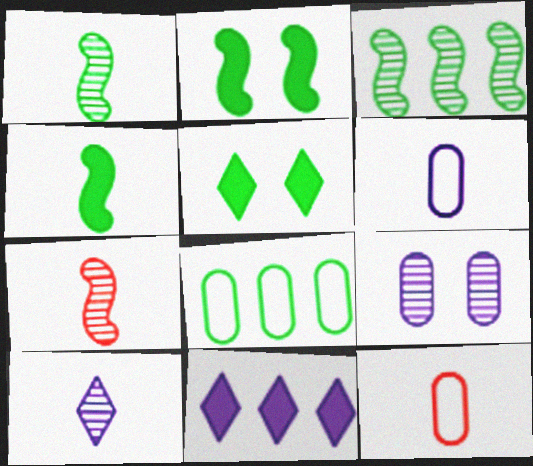[[1, 5, 8], 
[4, 10, 12]]